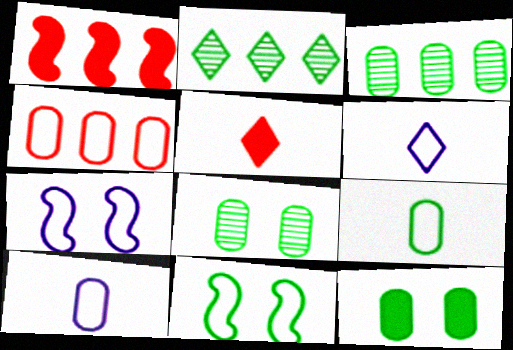[[1, 6, 8], 
[3, 5, 7], 
[3, 9, 12], 
[4, 6, 11]]